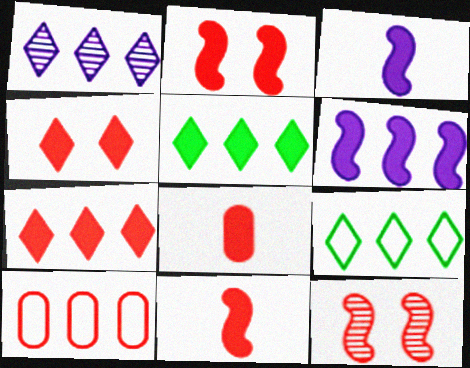[[1, 7, 9], 
[2, 7, 8]]